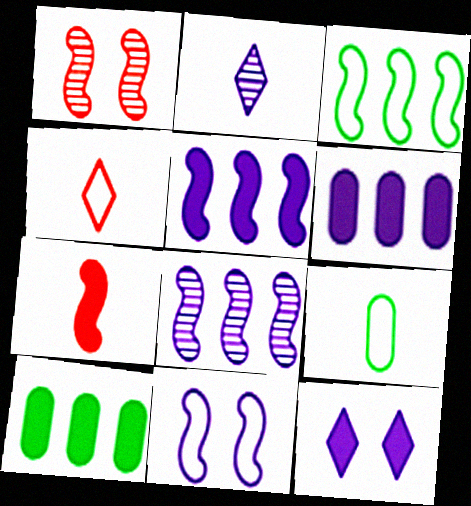[[2, 6, 11], 
[2, 7, 9], 
[7, 10, 12]]